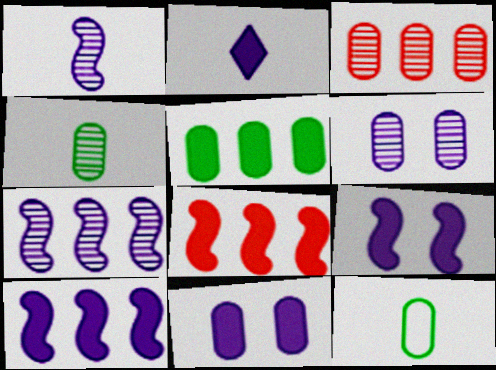[[2, 10, 11], 
[3, 4, 6], 
[3, 11, 12]]